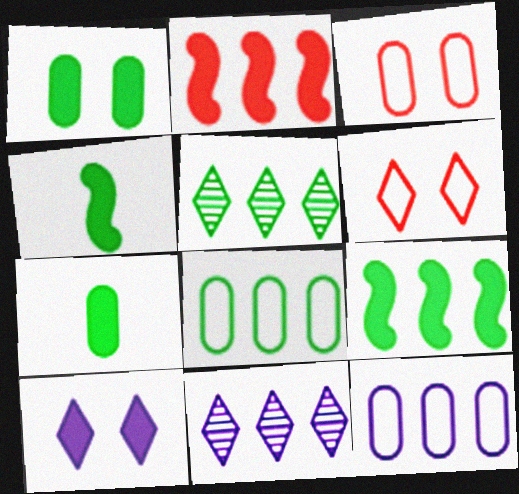[[2, 5, 12], 
[2, 7, 10], 
[2, 8, 11], 
[3, 4, 11], 
[5, 8, 9]]